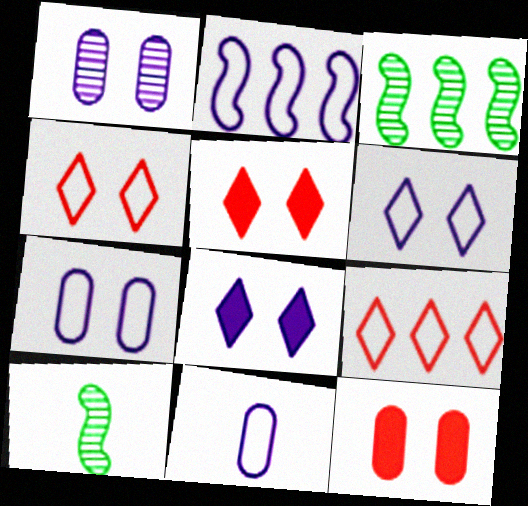[[2, 6, 11], 
[3, 5, 11]]